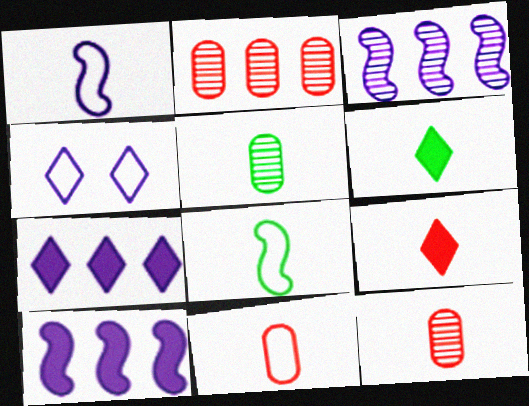[[1, 5, 9], 
[1, 6, 12], 
[5, 6, 8]]